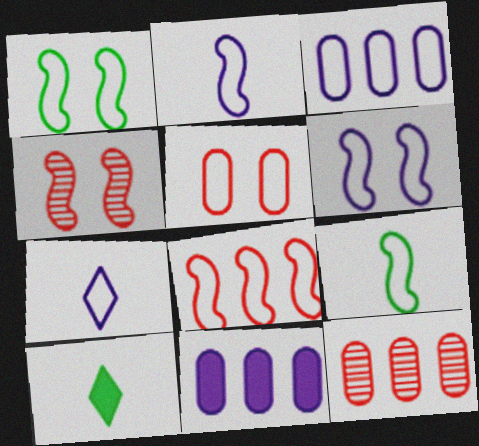[[1, 2, 8], 
[3, 4, 10], 
[3, 6, 7], 
[6, 8, 9], 
[6, 10, 12]]